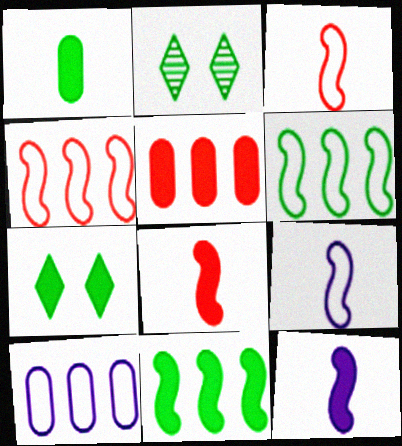[[1, 2, 6], 
[1, 7, 11], 
[2, 5, 9], 
[2, 8, 10], 
[5, 7, 12]]